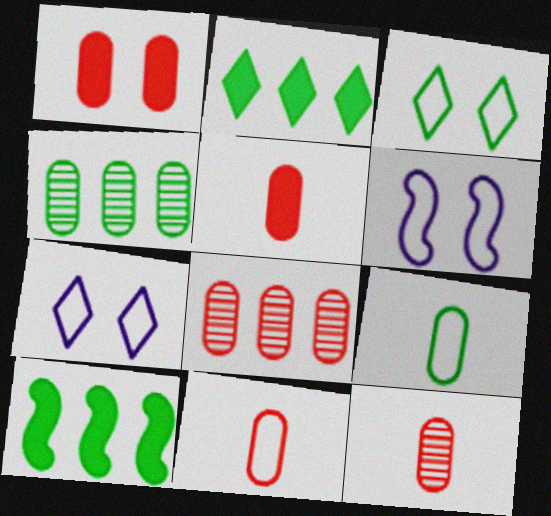[[1, 8, 11], 
[2, 6, 12], 
[5, 11, 12], 
[7, 10, 12]]